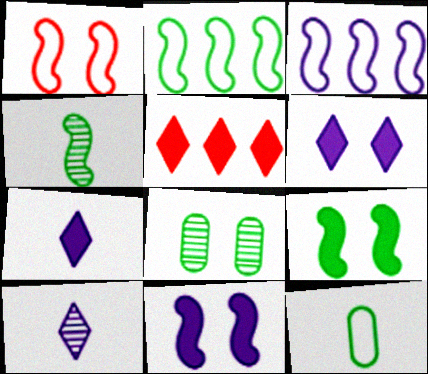[[1, 6, 8], 
[2, 4, 9]]